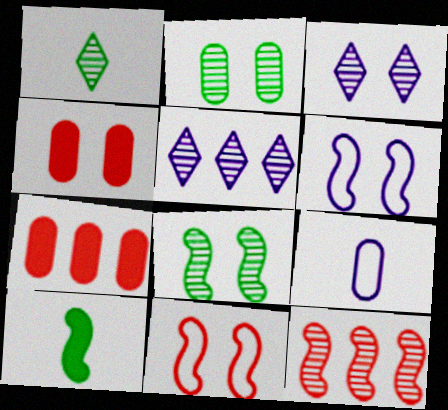[[1, 6, 7], 
[2, 7, 9], 
[6, 10, 12]]